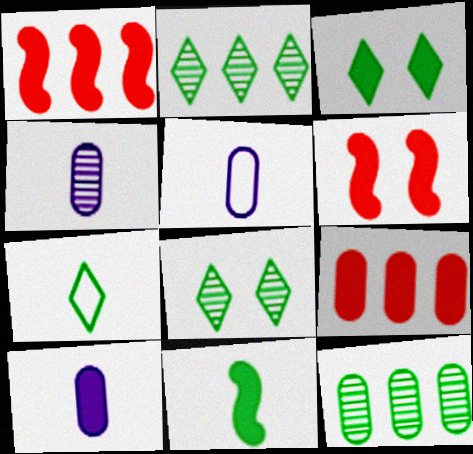[[1, 3, 10], 
[1, 5, 8], 
[2, 3, 7], 
[2, 5, 6], 
[4, 5, 10]]